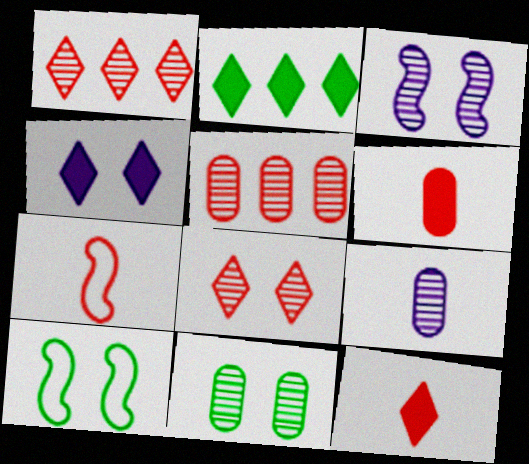[[2, 4, 12], 
[3, 8, 11], 
[5, 9, 11]]